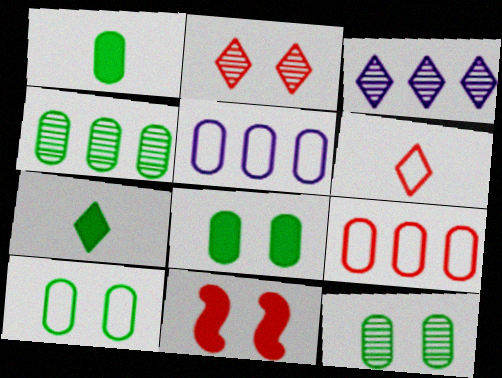[[1, 4, 10], 
[8, 10, 12]]